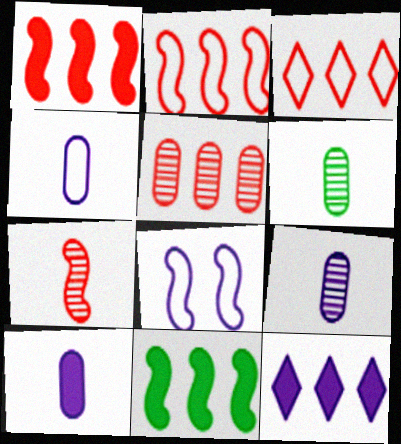[[1, 3, 5], 
[4, 9, 10], 
[7, 8, 11], 
[8, 9, 12]]